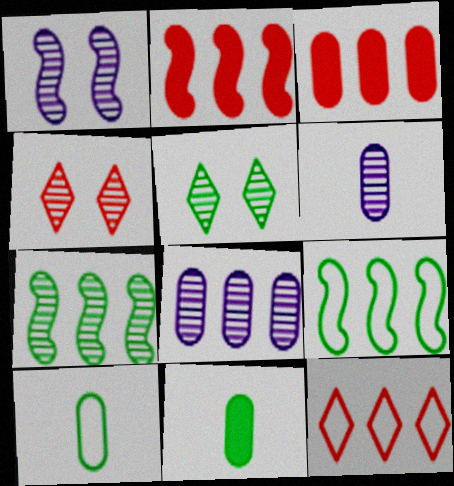[[1, 11, 12], 
[4, 6, 7], 
[5, 9, 11]]